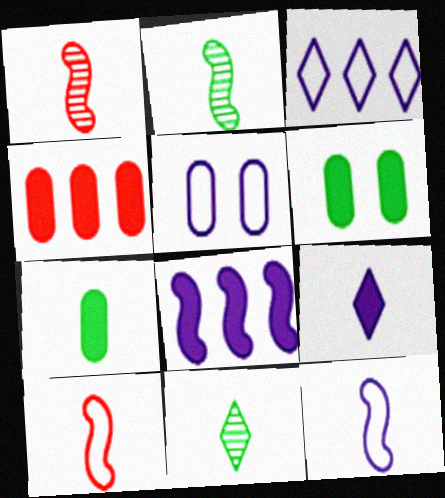[[1, 3, 6], 
[3, 5, 12]]